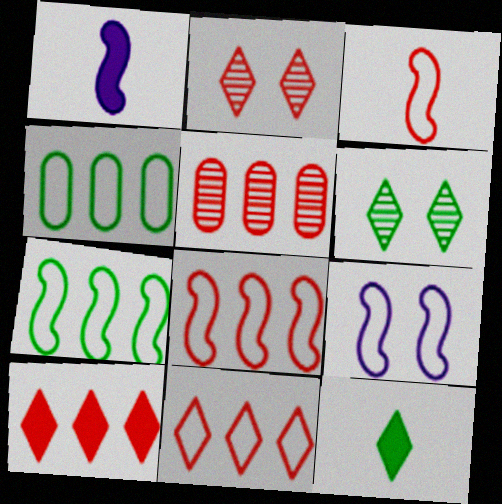[[1, 2, 4], 
[3, 7, 9], 
[5, 8, 10], 
[5, 9, 12]]